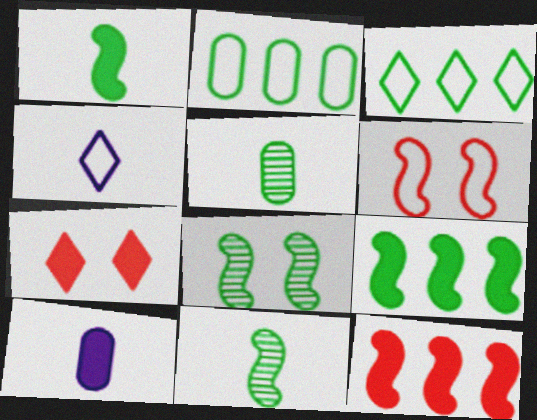[[2, 4, 6], 
[7, 9, 10]]